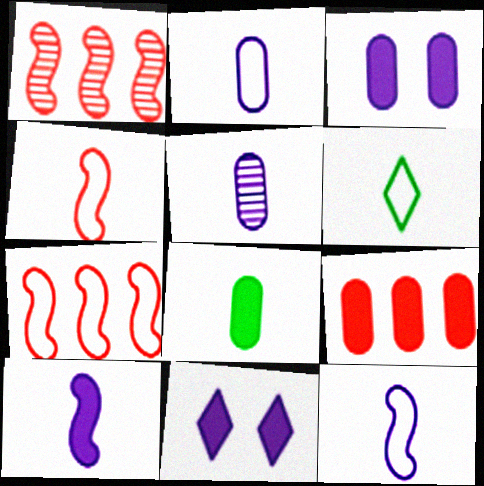[[1, 3, 6], 
[2, 4, 6], 
[3, 8, 9]]